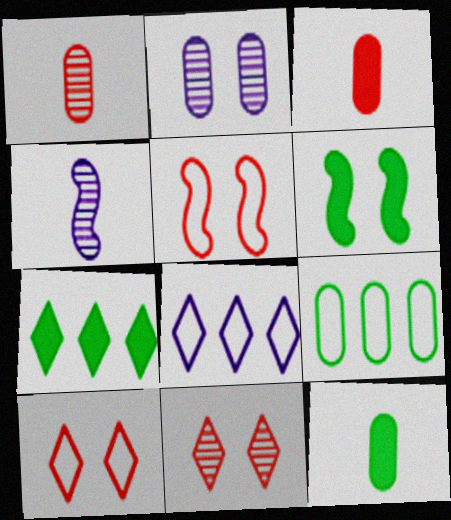[[1, 6, 8], 
[2, 3, 9], 
[2, 6, 10], 
[6, 7, 12]]